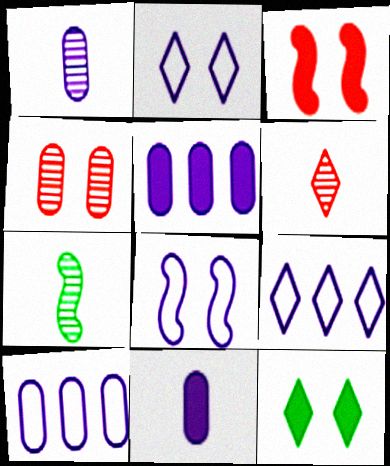[[1, 6, 7], 
[4, 8, 12], 
[6, 9, 12]]